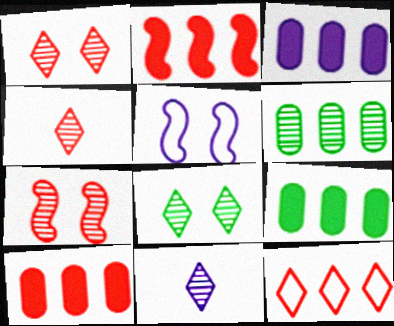[[3, 5, 11], 
[3, 9, 10], 
[4, 5, 9], 
[6, 7, 11]]